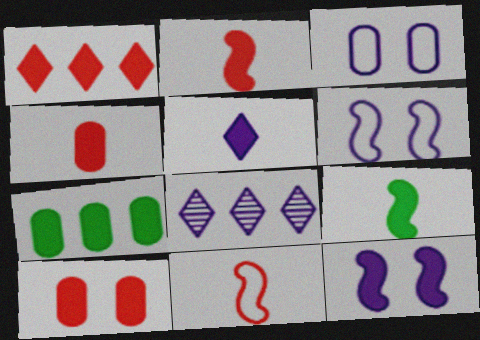[[1, 2, 10], 
[4, 5, 9]]